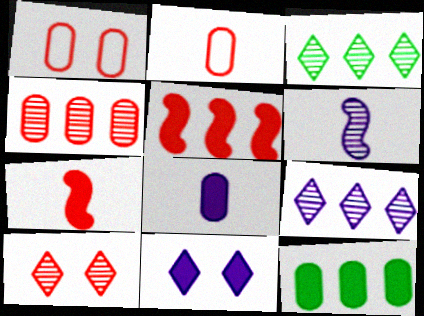[[2, 5, 10], 
[7, 11, 12]]